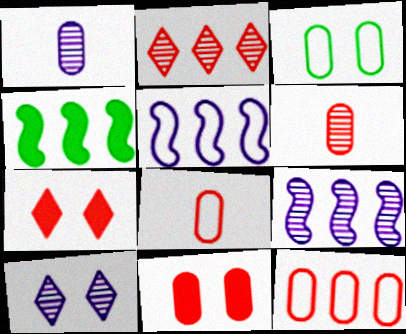[[1, 9, 10], 
[4, 8, 10], 
[6, 11, 12]]